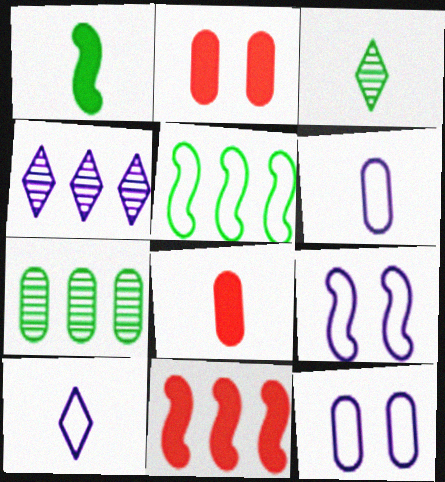[[2, 6, 7], 
[3, 11, 12], 
[7, 8, 12]]